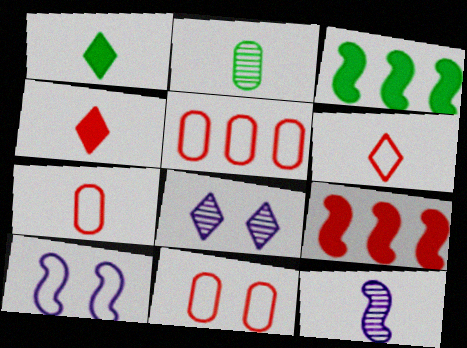[[1, 7, 12], 
[3, 7, 8], 
[5, 7, 11]]